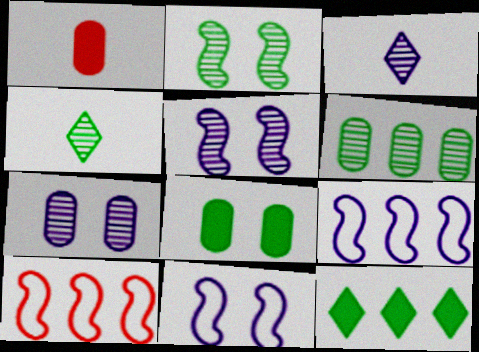[[2, 4, 6], 
[3, 8, 10]]